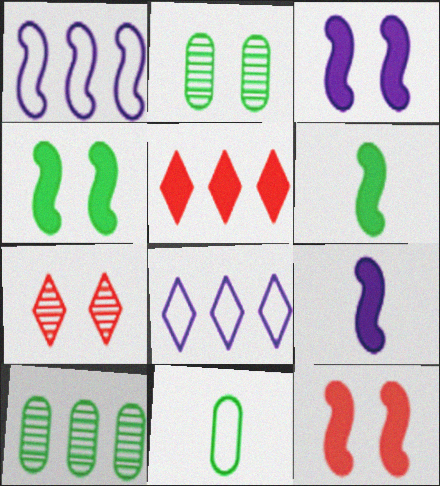[[1, 5, 10], 
[3, 4, 12]]